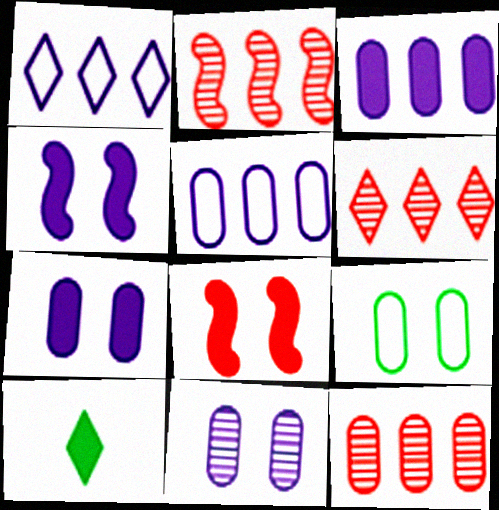[[2, 6, 12], 
[3, 8, 10]]